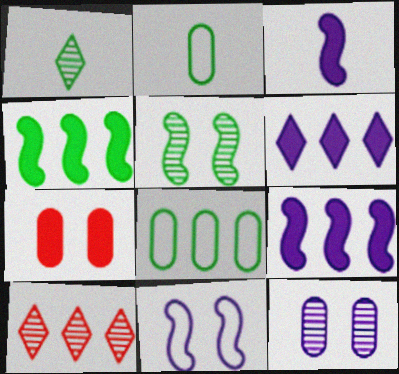[[8, 9, 10]]